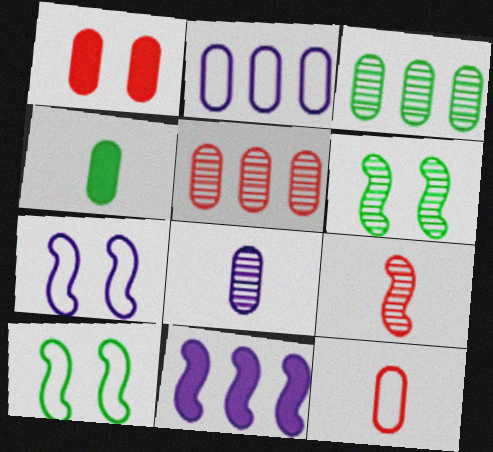[[1, 5, 12], 
[4, 8, 12], 
[9, 10, 11]]